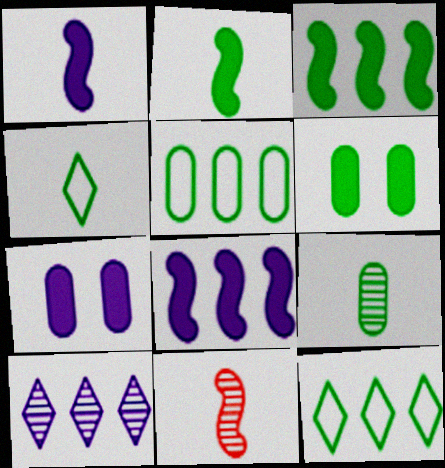[[2, 4, 9], 
[5, 6, 9], 
[7, 11, 12]]